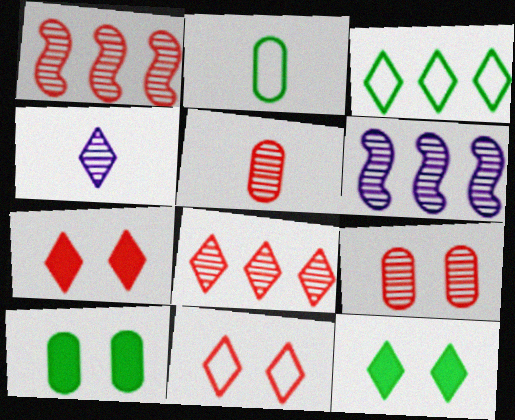[[2, 6, 7], 
[3, 4, 7]]